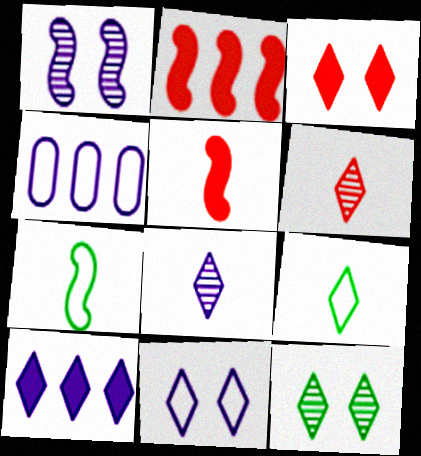[[1, 2, 7], 
[3, 11, 12], 
[4, 5, 12], 
[8, 10, 11]]